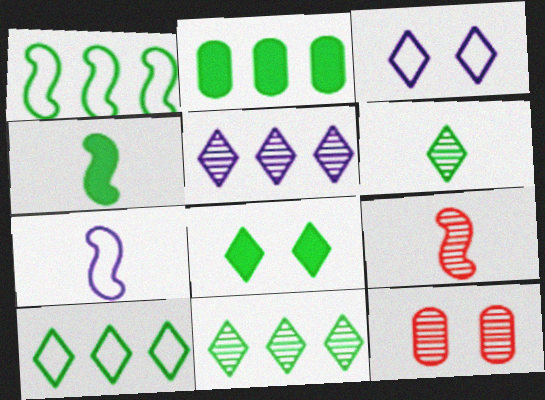[[1, 2, 11], 
[2, 3, 9], 
[2, 4, 8], 
[4, 7, 9], 
[6, 8, 10]]